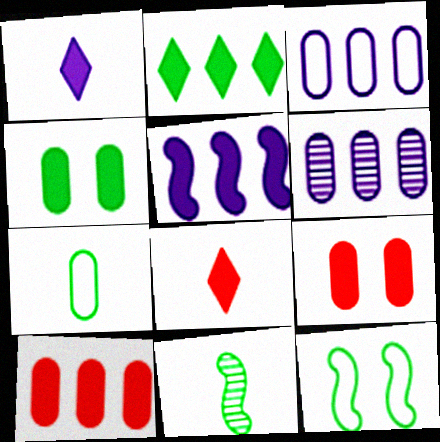[[2, 5, 10], 
[4, 5, 8], 
[6, 7, 9], 
[6, 8, 12]]